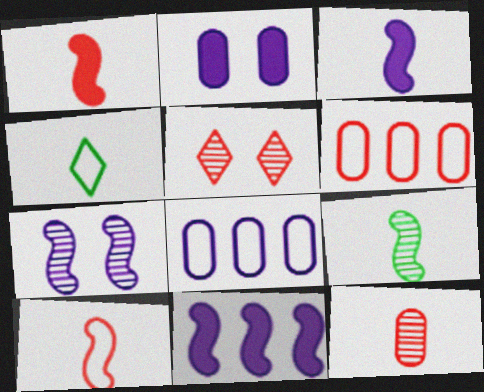[[1, 5, 6], 
[3, 4, 12], 
[3, 9, 10]]